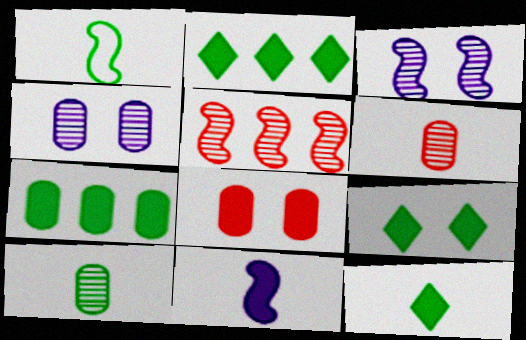[[1, 10, 12], 
[2, 8, 11], 
[2, 9, 12]]